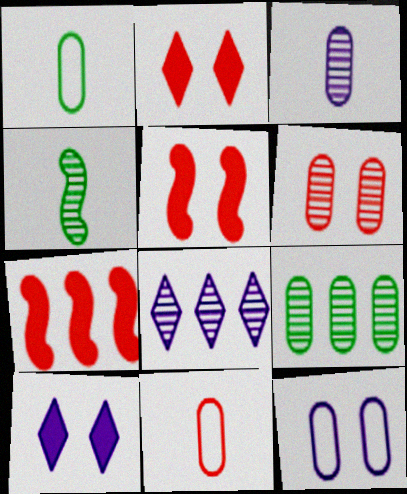[[1, 5, 8], 
[3, 6, 9], 
[4, 6, 8]]